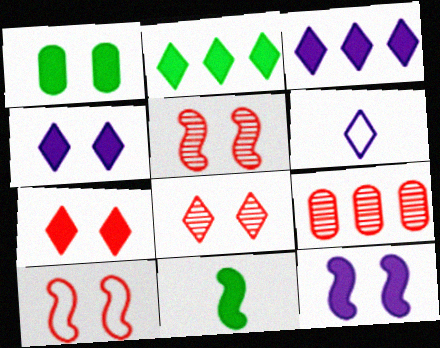[[1, 2, 11], 
[1, 7, 12], 
[2, 6, 8]]